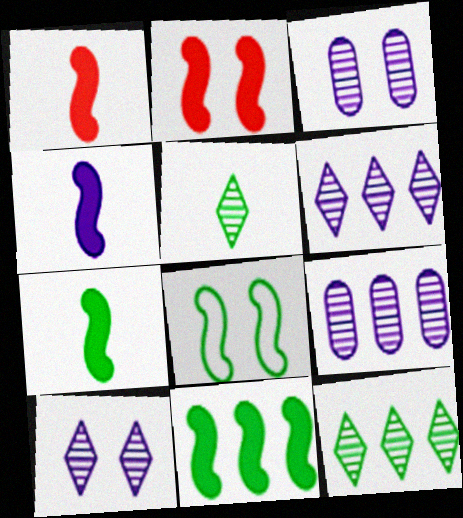[[1, 4, 7], 
[2, 4, 11]]